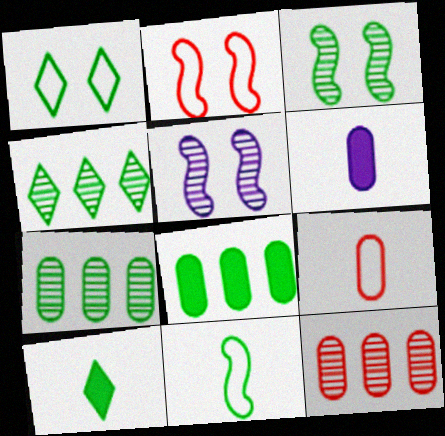[[1, 4, 10], 
[2, 4, 6]]